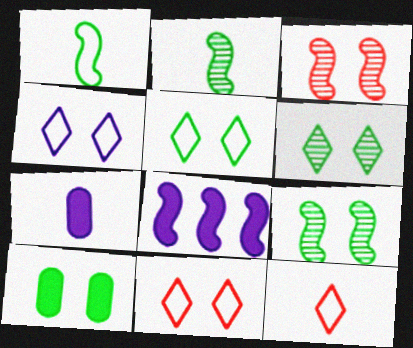[[1, 3, 8], 
[2, 7, 12], 
[3, 4, 10], 
[4, 5, 11], 
[5, 9, 10]]